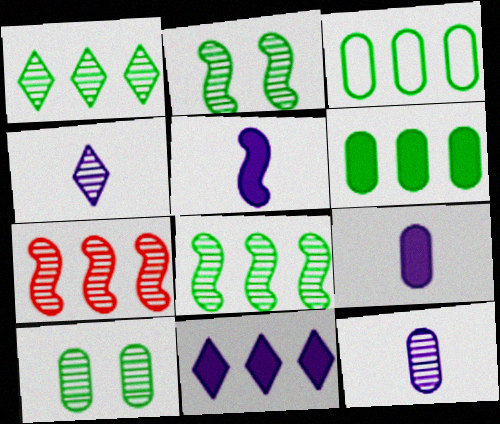[[3, 7, 11], 
[4, 7, 10]]